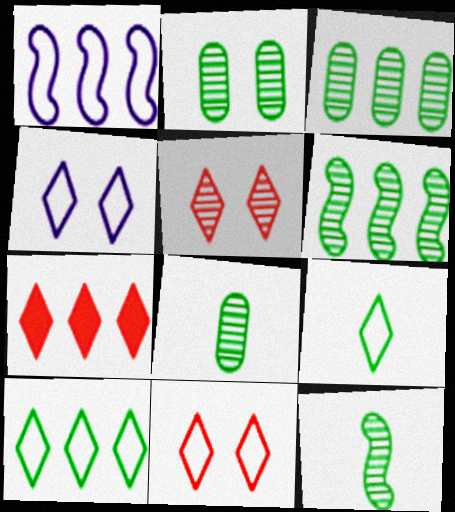[[1, 3, 7], 
[2, 3, 8]]